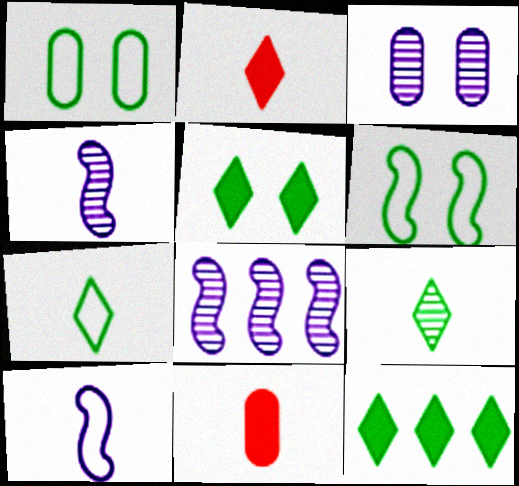[[1, 2, 8], 
[4, 7, 11], 
[9, 10, 11]]